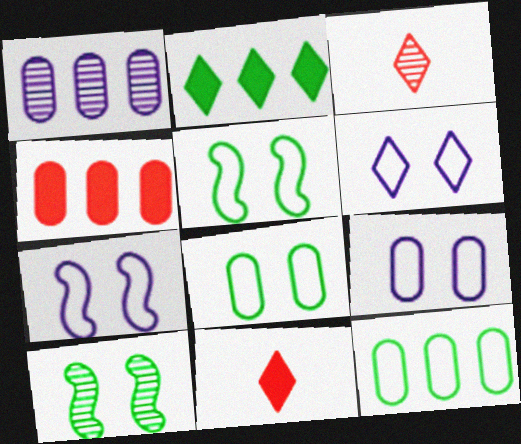[[1, 3, 10], 
[1, 4, 12], 
[1, 5, 11], 
[2, 3, 6], 
[6, 7, 9]]